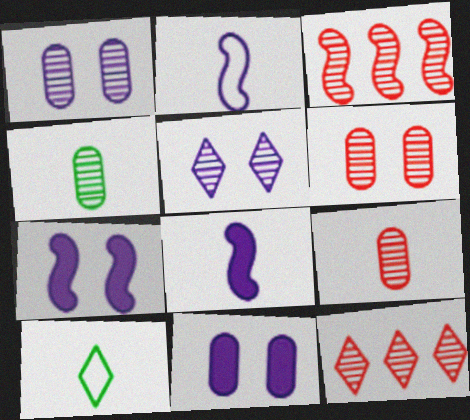[[3, 4, 5], 
[3, 10, 11], 
[8, 9, 10]]